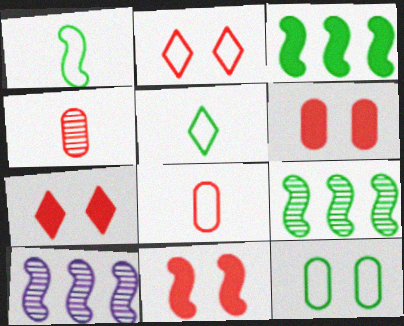[[1, 10, 11], 
[5, 6, 10], 
[6, 7, 11]]